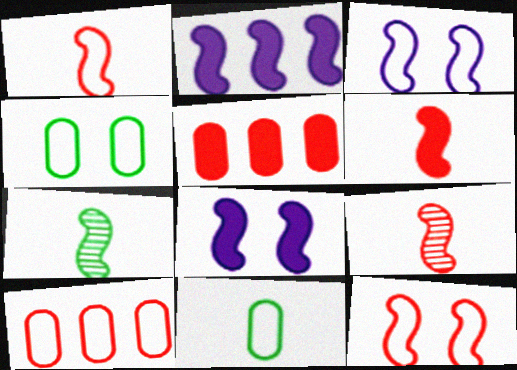[[1, 6, 9], 
[2, 7, 12]]